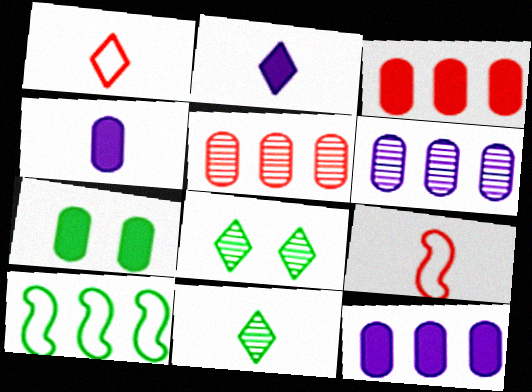[[1, 2, 11], 
[3, 4, 7], 
[4, 9, 11], 
[7, 10, 11], 
[8, 9, 12]]